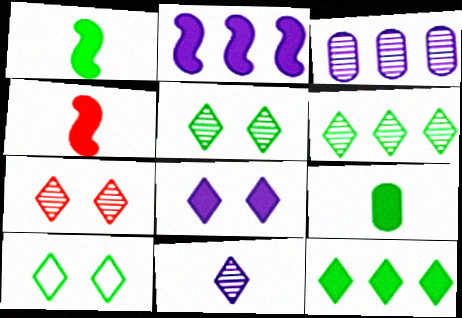[[3, 4, 10], 
[6, 7, 11], 
[7, 8, 10]]